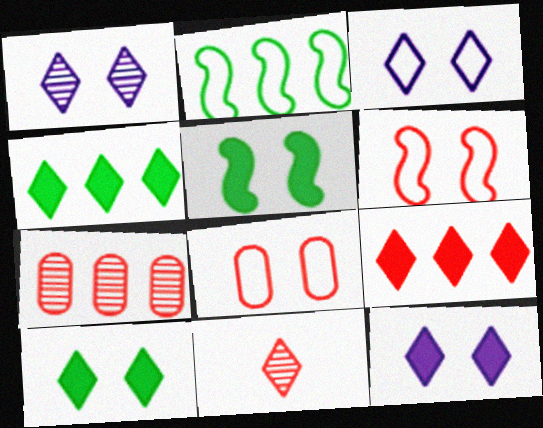[[1, 3, 12], 
[1, 5, 8], 
[3, 4, 11]]